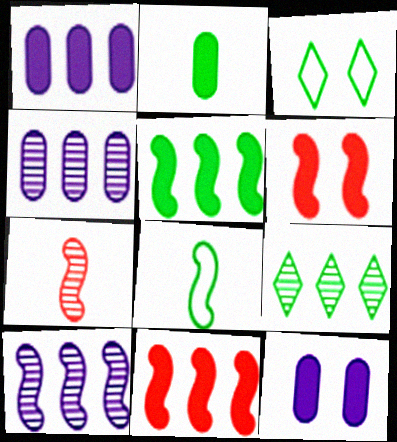[[1, 3, 7], 
[6, 8, 10]]